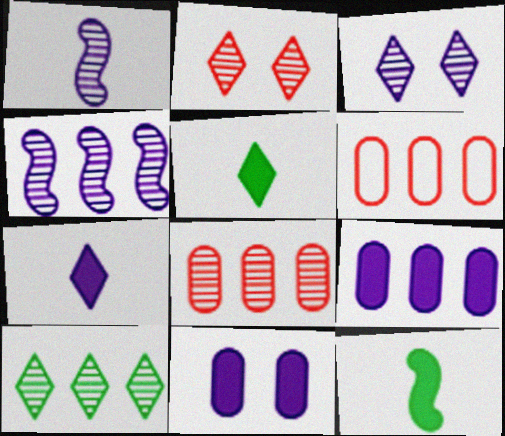[[3, 6, 12], 
[4, 8, 10]]